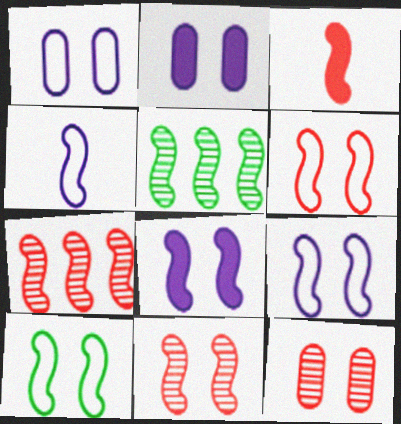[[3, 5, 9], 
[3, 6, 7], 
[6, 9, 10], 
[8, 10, 11]]